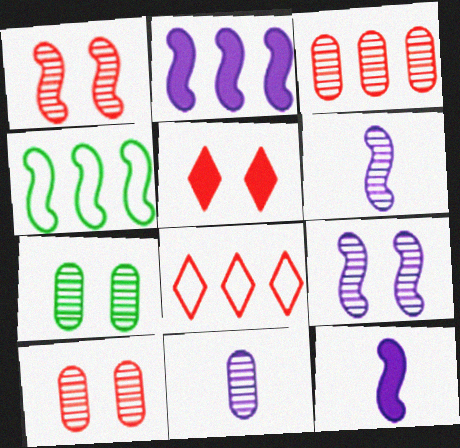[[1, 4, 12], 
[3, 7, 11], 
[4, 5, 11], 
[7, 8, 12]]